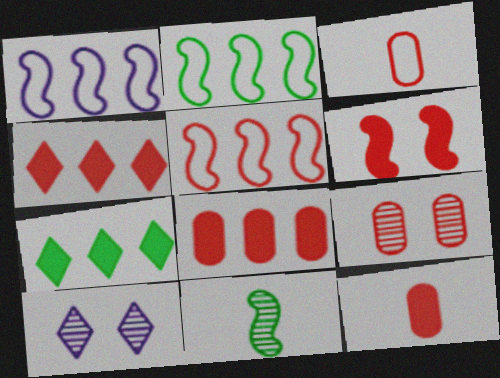[[1, 2, 5], 
[1, 6, 11], 
[2, 10, 12], 
[3, 8, 9], 
[4, 6, 12]]